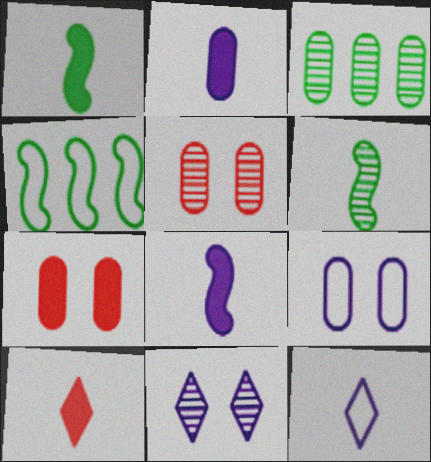[[1, 2, 10]]